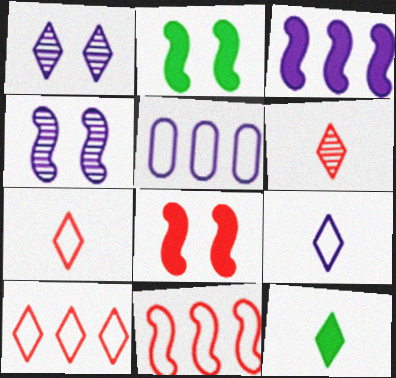[[1, 10, 12], 
[2, 5, 6], 
[6, 9, 12]]